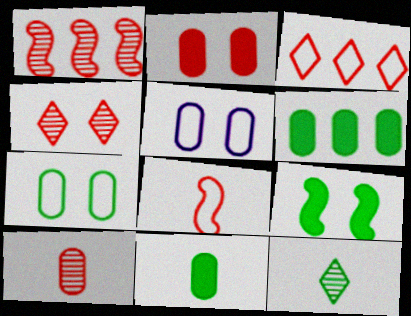[[1, 4, 10], 
[4, 5, 9], 
[5, 6, 10]]